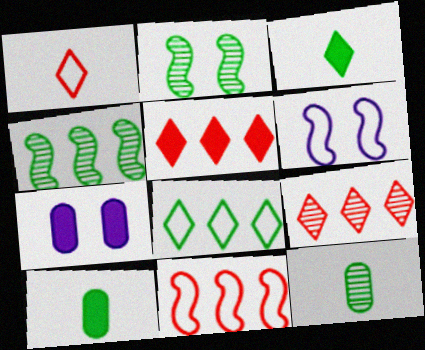[[1, 4, 7], 
[2, 8, 10], 
[5, 6, 12], 
[6, 9, 10]]